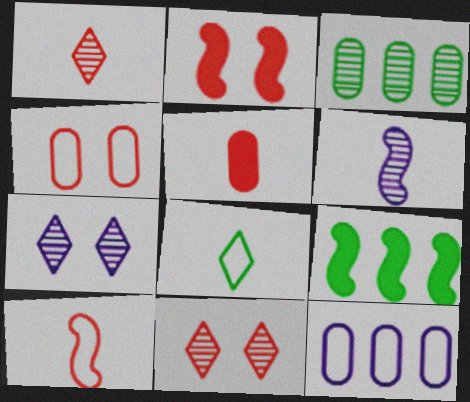[[1, 5, 10], 
[2, 4, 11], 
[3, 6, 11], 
[5, 6, 8]]